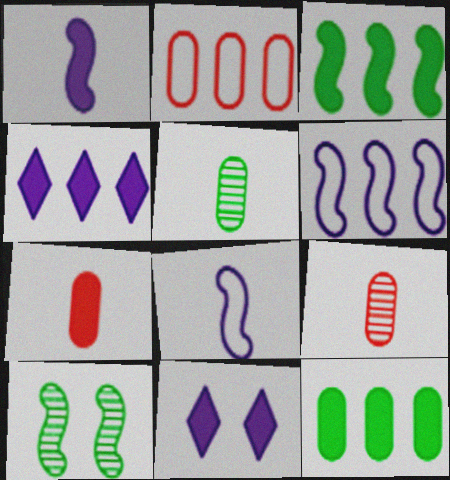[[3, 7, 11]]